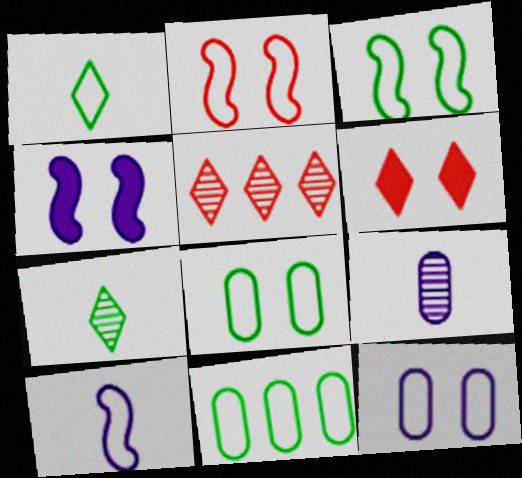[[1, 3, 11]]